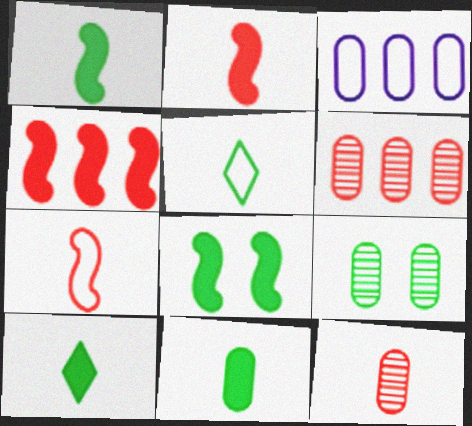[[1, 10, 11]]